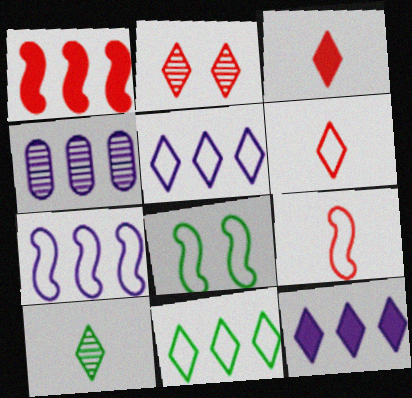[[1, 4, 11], 
[3, 4, 8], 
[4, 7, 12], 
[7, 8, 9]]